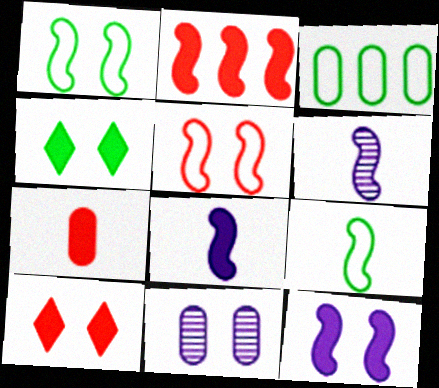[[1, 2, 6], 
[1, 10, 11], 
[2, 7, 10], 
[3, 6, 10], 
[3, 7, 11], 
[4, 5, 11]]